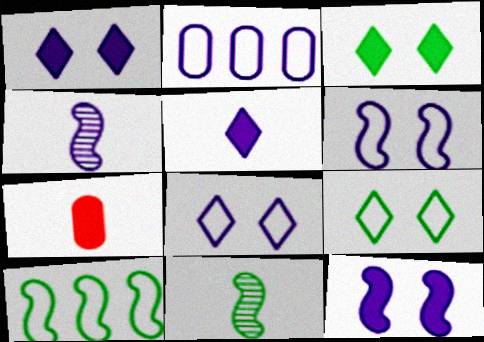[[1, 2, 4]]